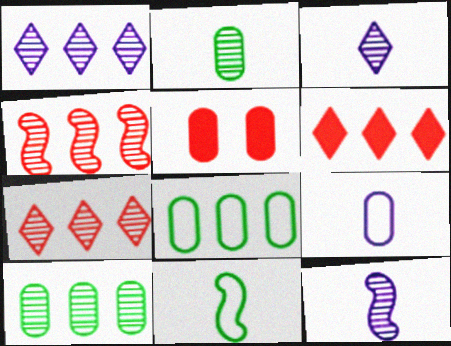[[1, 4, 10], 
[1, 5, 11], 
[5, 9, 10]]